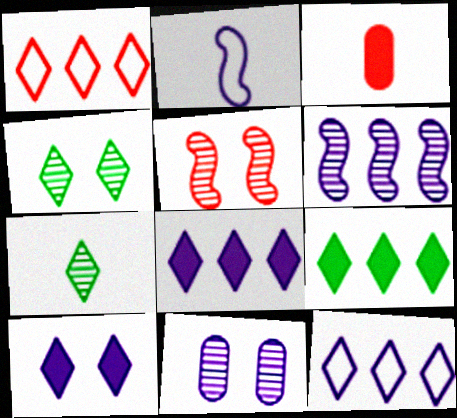[[1, 3, 5], 
[1, 7, 10], 
[2, 3, 7], 
[2, 8, 11], 
[4, 5, 11]]